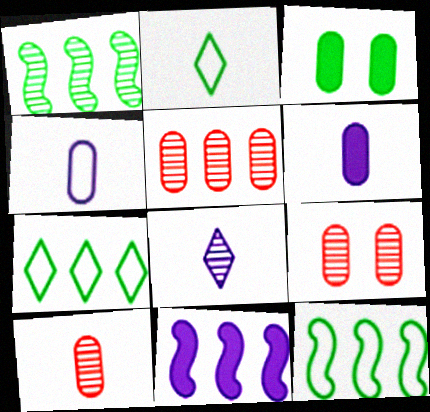[[1, 2, 3], 
[1, 8, 9], 
[2, 9, 11], 
[3, 4, 5], 
[5, 7, 11], 
[5, 9, 10]]